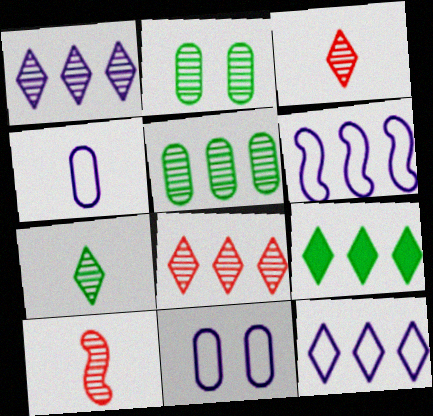[[1, 2, 10], 
[8, 9, 12], 
[9, 10, 11]]